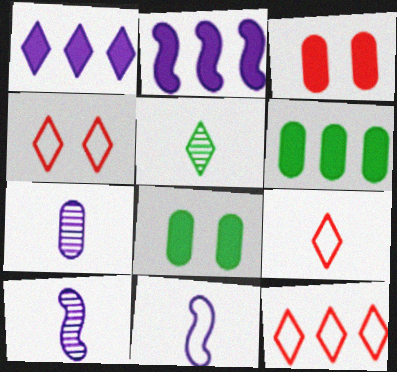[[1, 4, 5], 
[4, 6, 10], 
[4, 9, 12], 
[8, 10, 12]]